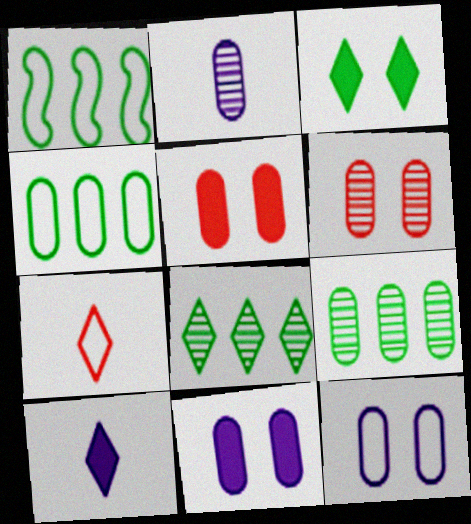[[1, 6, 10], 
[1, 7, 12], 
[2, 4, 5], 
[2, 6, 9]]